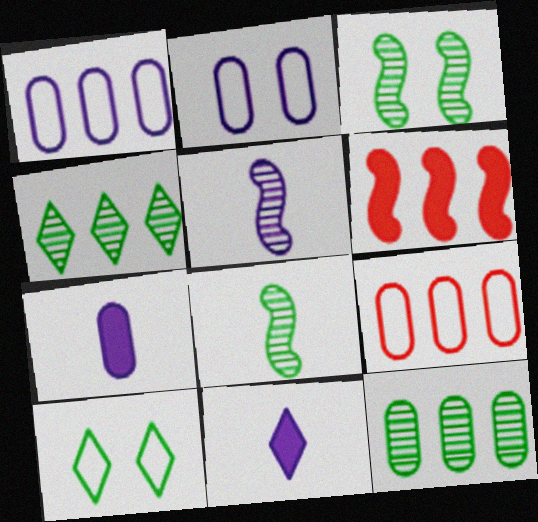[[1, 4, 6], 
[3, 9, 11]]